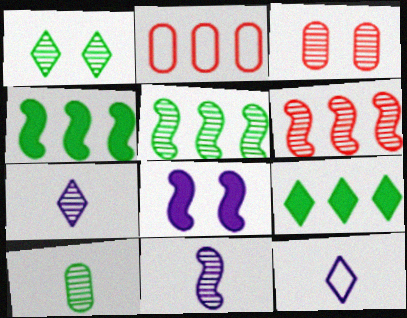[[1, 5, 10], 
[3, 4, 12], 
[3, 5, 7]]